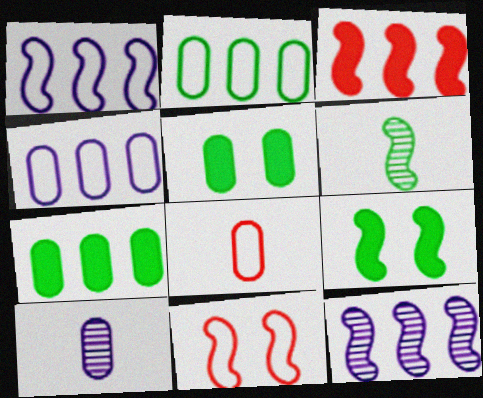[]